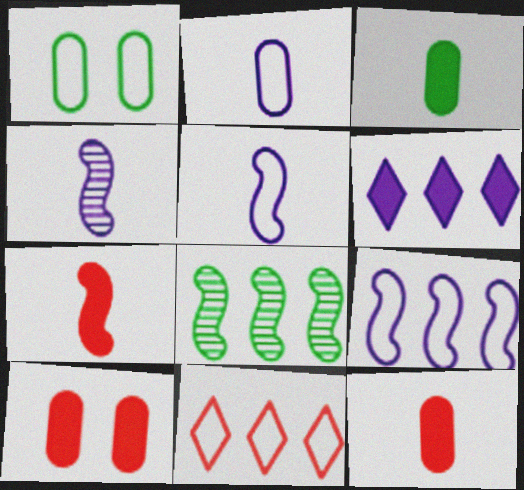[[1, 5, 11]]